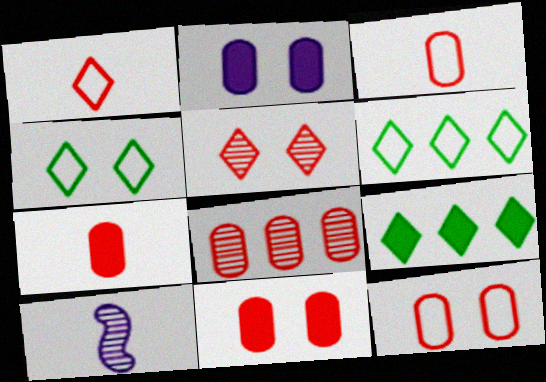[[3, 8, 11], 
[6, 10, 11], 
[7, 8, 12], 
[9, 10, 12]]